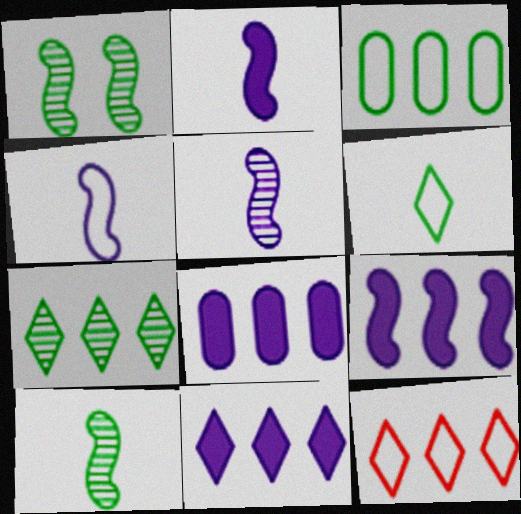[[2, 4, 5], 
[7, 11, 12], 
[8, 9, 11]]